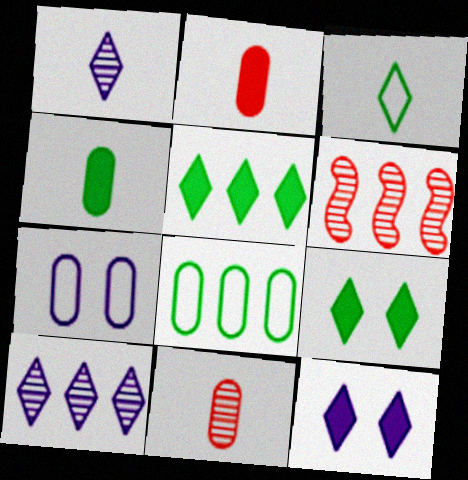[]